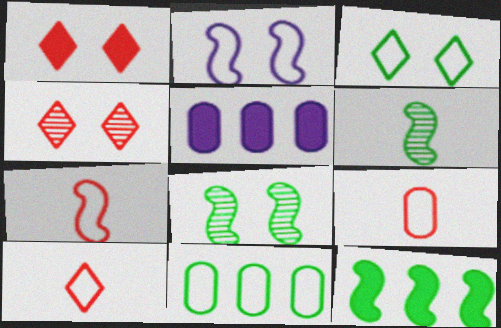[[2, 10, 11], 
[5, 8, 10], 
[7, 9, 10]]